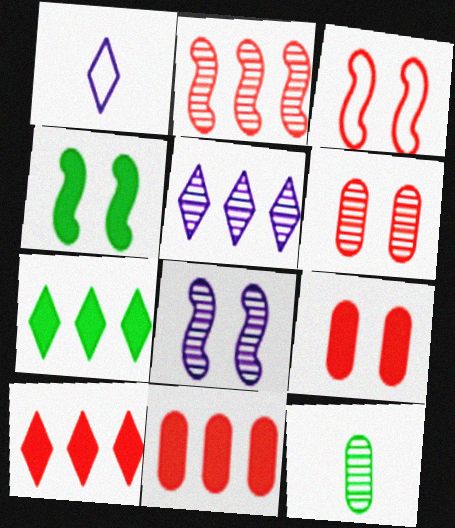[[3, 4, 8]]